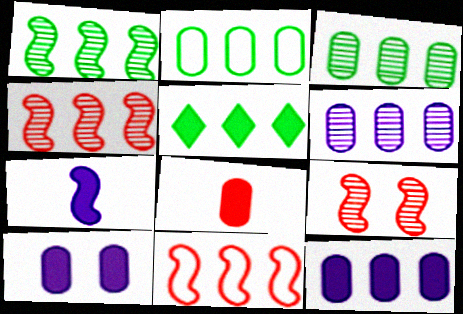[[1, 2, 5], 
[5, 6, 11]]